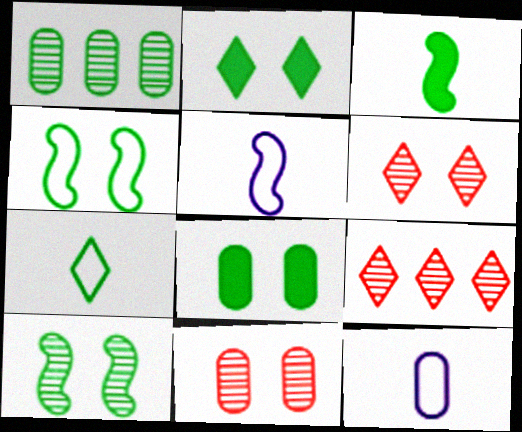[[5, 8, 9]]